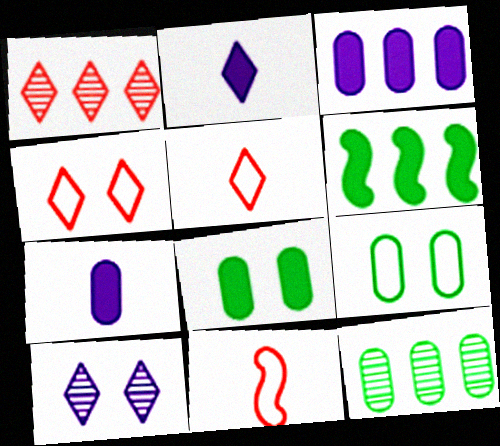[]